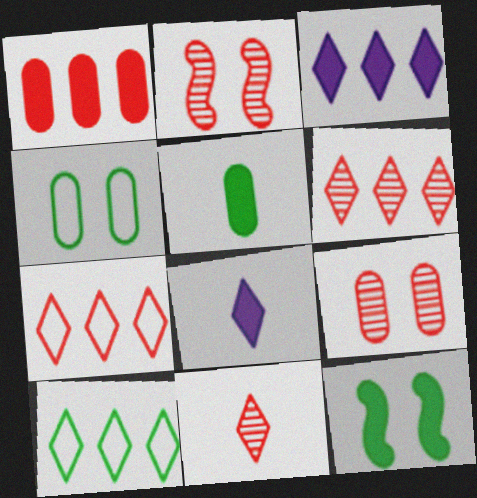[[1, 8, 12], 
[3, 6, 10]]